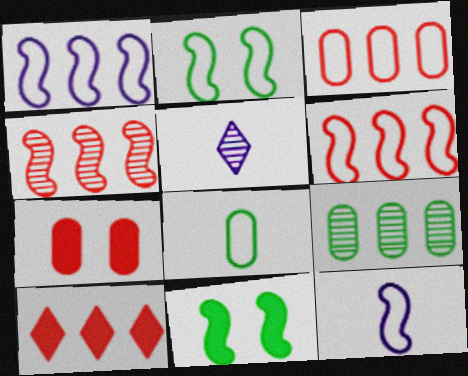[[1, 9, 10], 
[2, 6, 12], 
[3, 4, 10], 
[3, 5, 11], 
[4, 11, 12]]